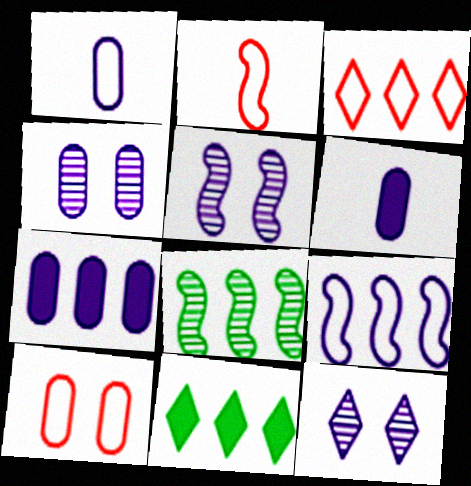[[1, 4, 7], 
[2, 3, 10], 
[2, 4, 11], 
[3, 7, 8], 
[4, 5, 12], 
[6, 9, 12]]